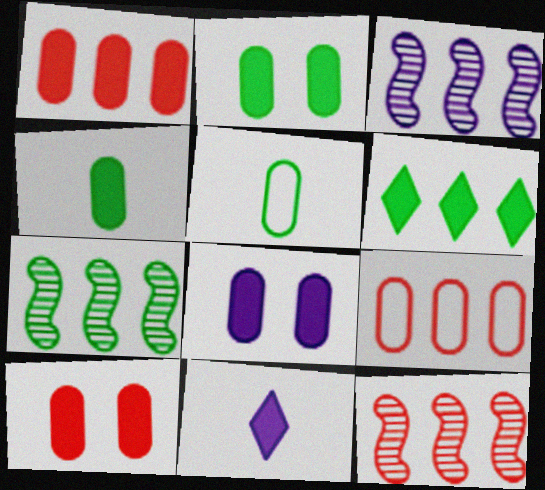[[1, 4, 8], 
[2, 8, 10], 
[3, 6, 9], 
[3, 7, 12]]